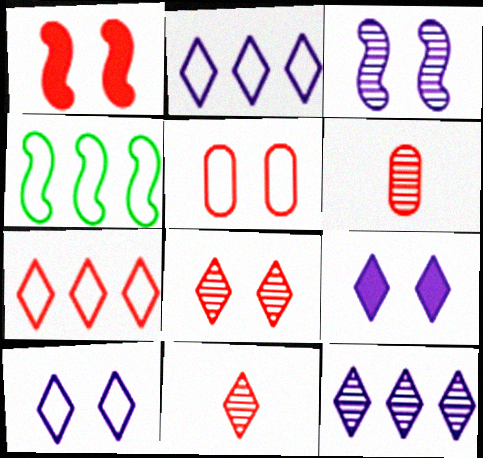[[1, 5, 8], 
[1, 6, 7], 
[4, 6, 9]]